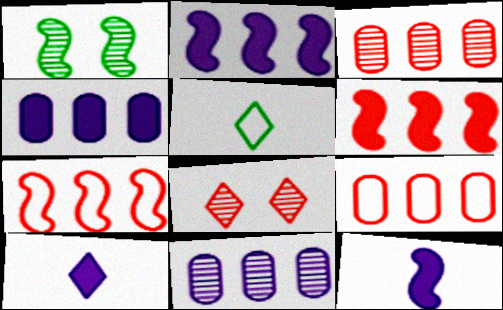[[1, 7, 12], 
[1, 9, 10]]